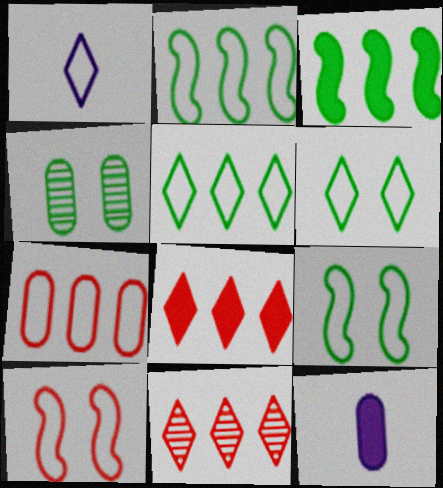[[1, 7, 9], 
[4, 7, 12], 
[9, 11, 12]]